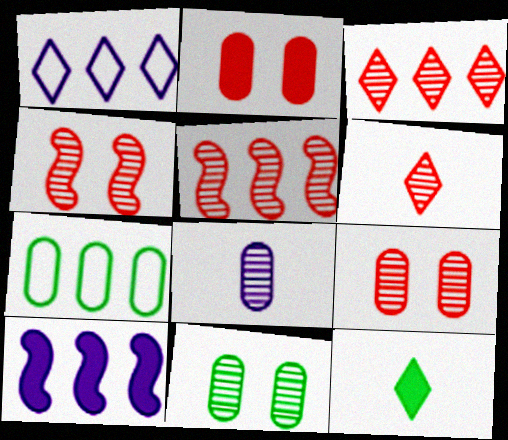[[2, 7, 8], 
[2, 10, 12], 
[3, 7, 10], 
[5, 6, 9]]